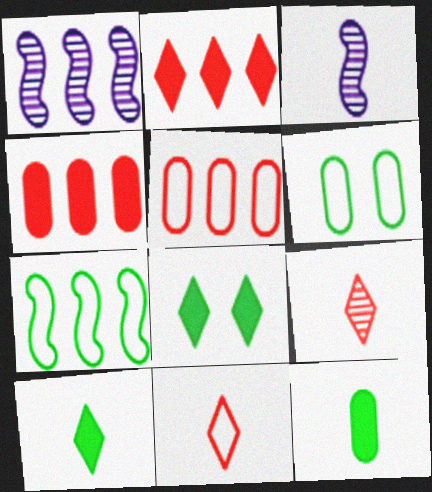[[2, 3, 6], 
[3, 5, 8], 
[3, 11, 12]]